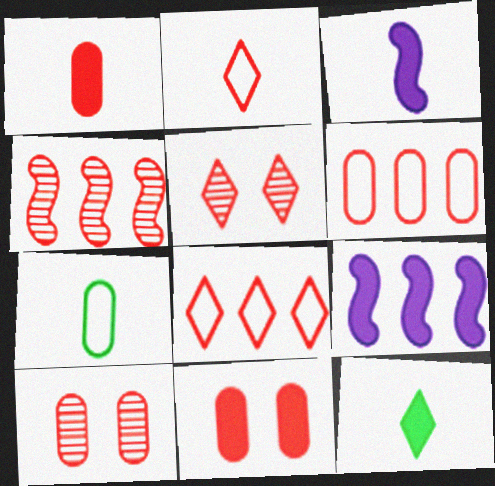[[1, 3, 12], 
[1, 6, 10], 
[2, 4, 11], 
[5, 7, 9], 
[9, 11, 12]]